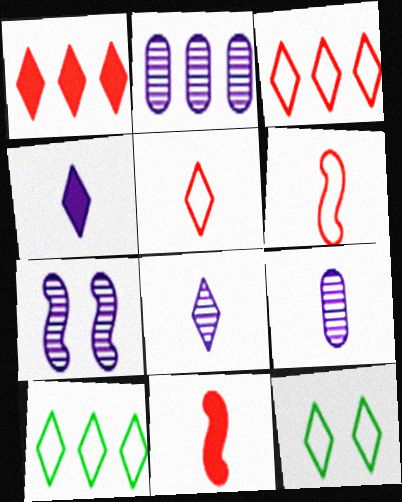[[1, 8, 12], 
[2, 7, 8], 
[2, 11, 12]]